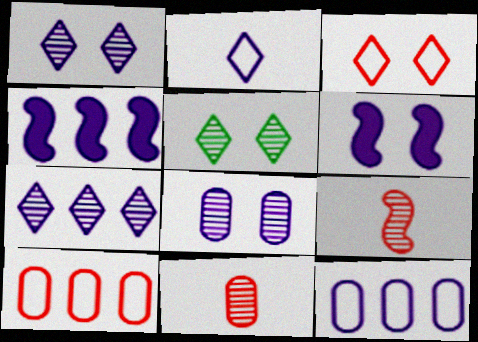[[2, 4, 8], 
[4, 7, 12]]